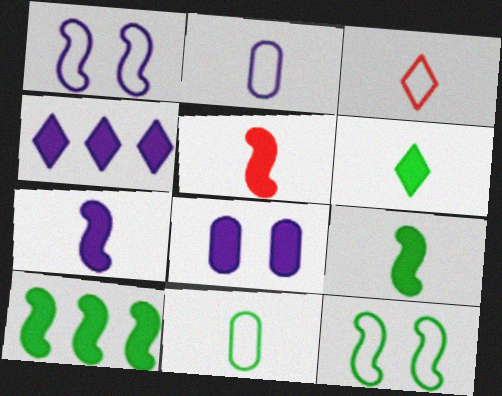[[4, 7, 8], 
[5, 7, 9]]